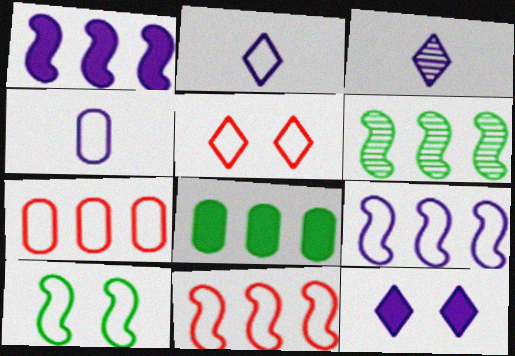[[1, 6, 11], 
[2, 7, 10]]